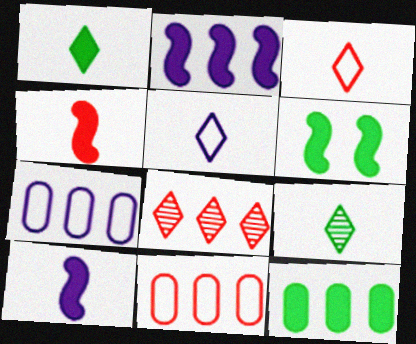[[1, 6, 12], 
[2, 4, 6]]